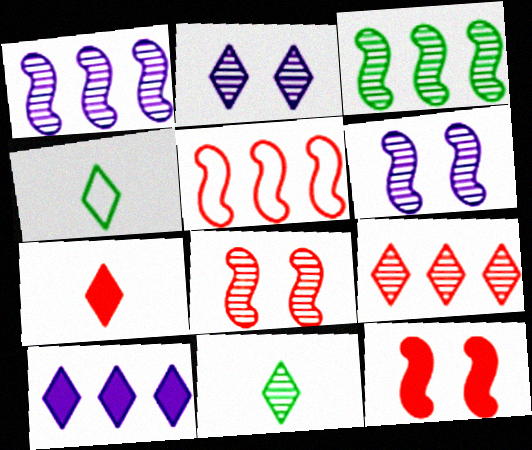[[2, 9, 11]]